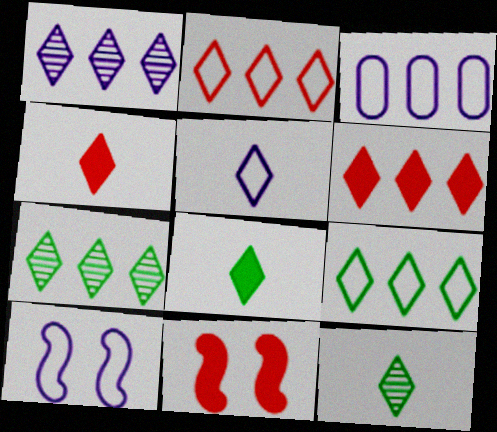[[1, 6, 9], 
[3, 5, 10], 
[3, 11, 12], 
[4, 5, 12]]